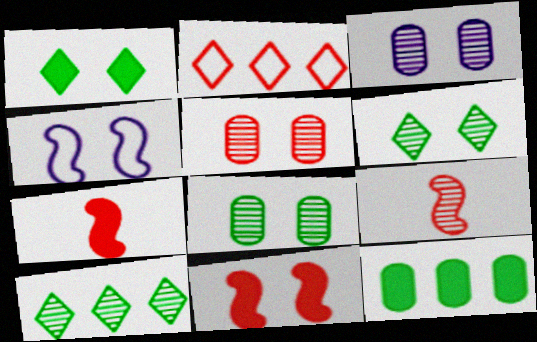[[1, 4, 5], 
[2, 5, 7], 
[3, 5, 8], 
[3, 9, 10]]